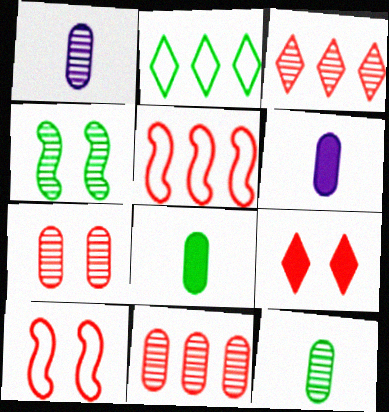[[1, 3, 4], 
[2, 4, 8], 
[7, 9, 10]]